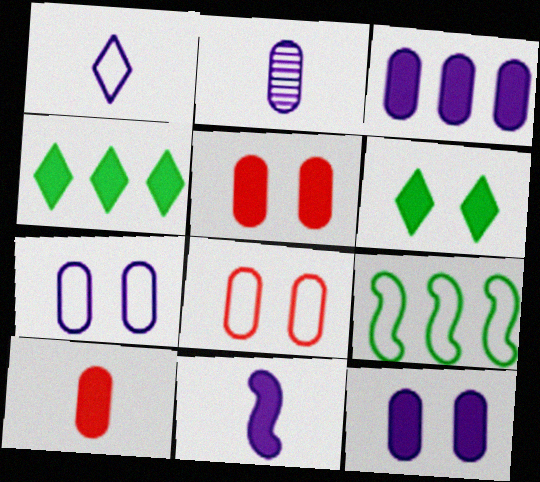[[1, 2, 11], 
[1, 8, 9], 
[2, 3, 7], 
[4, 5, 11]]